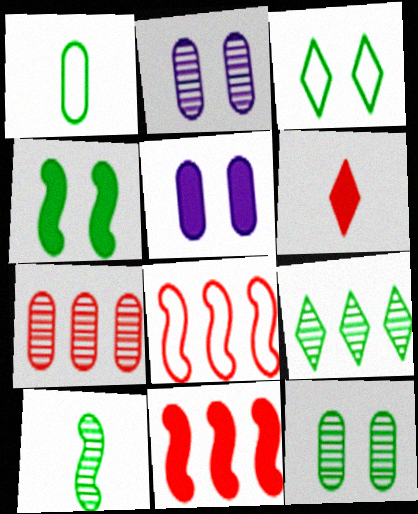[[1, 4, 9], 
[1, 5, 7], 
[3, 4, 12], 
[9, 10, 12]]